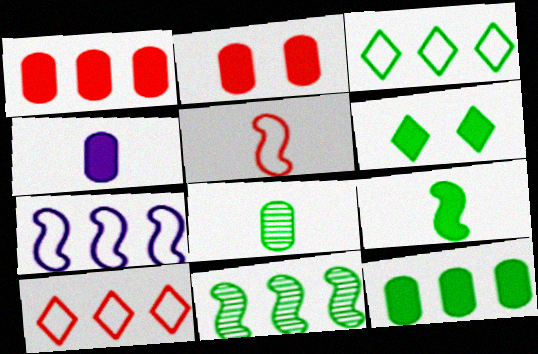[[2, 4, 12], 
[3, 11, 12], 
[6, 9, 12]]